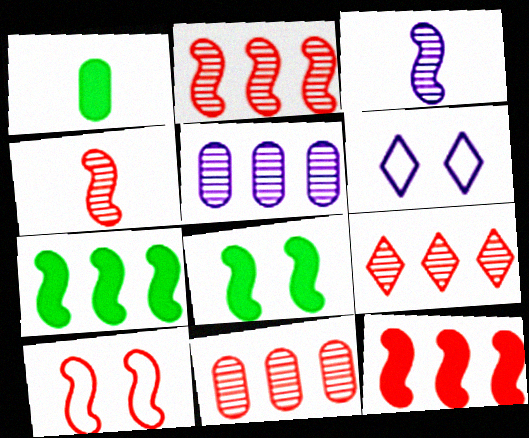[[1, 2, 6], 
[2, 9, 11], 
[3, 7, 10], 
[4, 10, 12]]